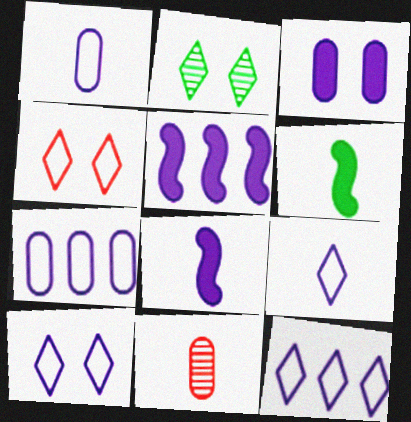[[6, 9, 11], 
[9, 10, 12]]